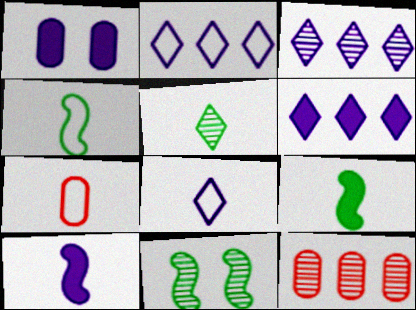[[1, 6, 10], 
[2, 3, 6], 
[4, 7, 8], 
[5, 7, 10], 
[6, 7, 11]]